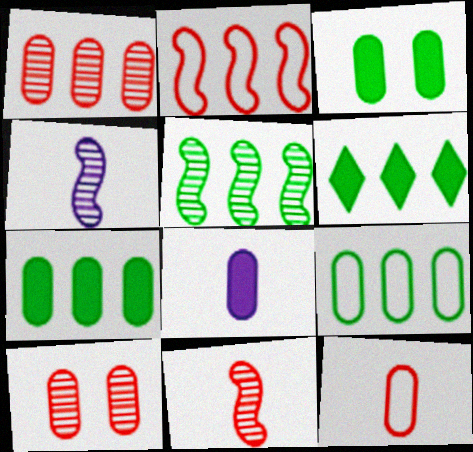[[5, 6, 9], 
[8, 9, 10]]